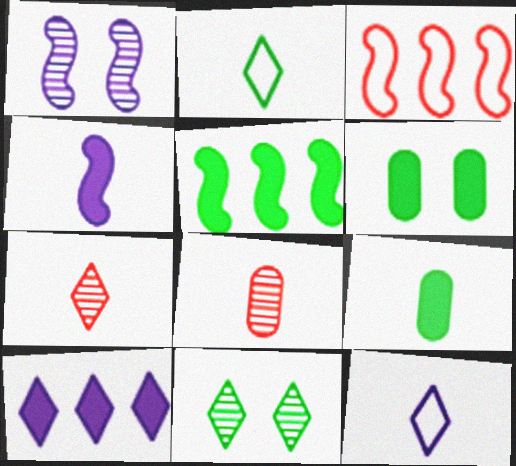[[2, 4, 8]]